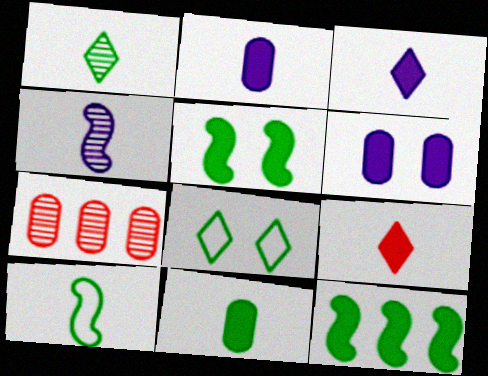[[1, 10, 11], 
[6, 9, 12]]